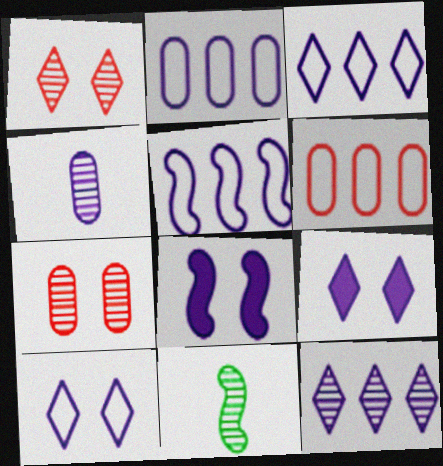[[2, 3, 5], 
[3, 4, 8], 
[4, 5, 9], 
[6, 9, 11], 
[7, 11, 12]]